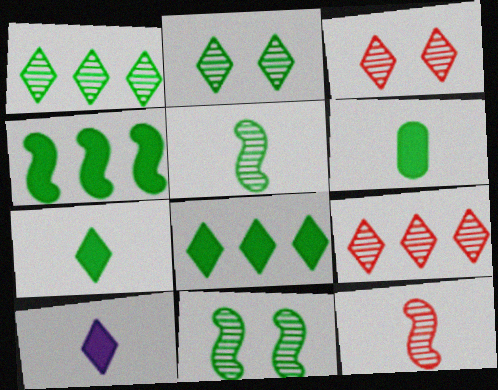[]